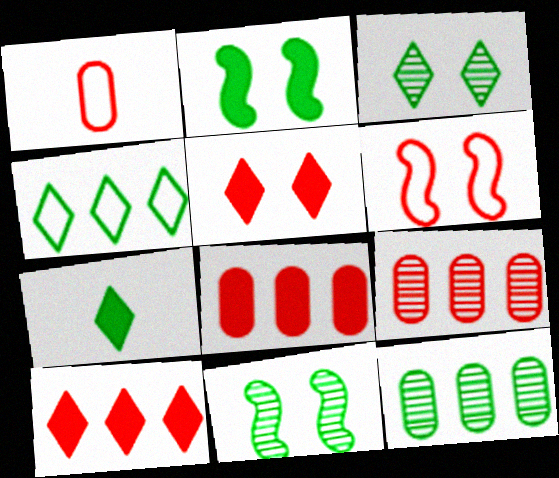[[3, 4, 7]]